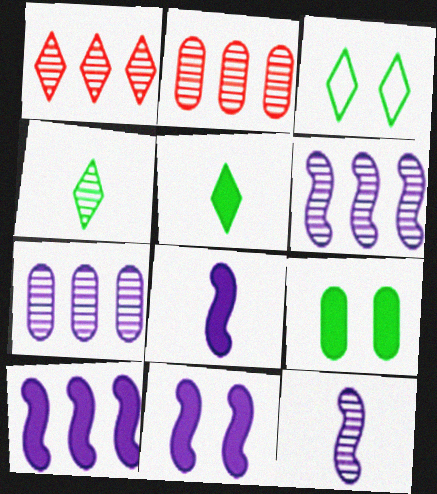[[2, 3, 8], 
[8, 10, 11]]